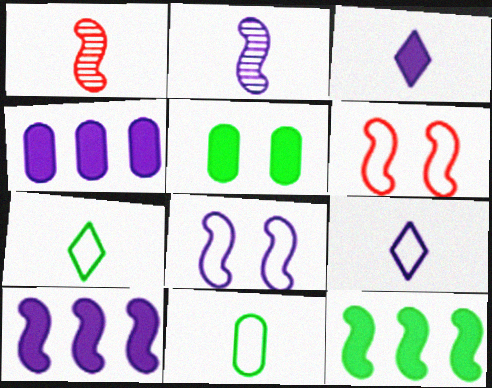[[1, 3, 11], 
[1, 8, 12], 
[2, 6, 12], 
[2, 8, 10]]